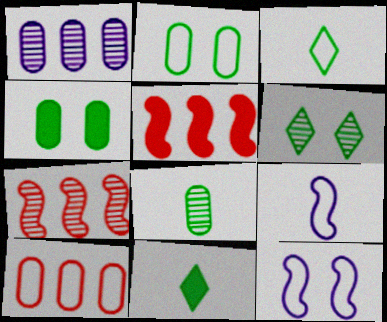[[3, 10, 12]]